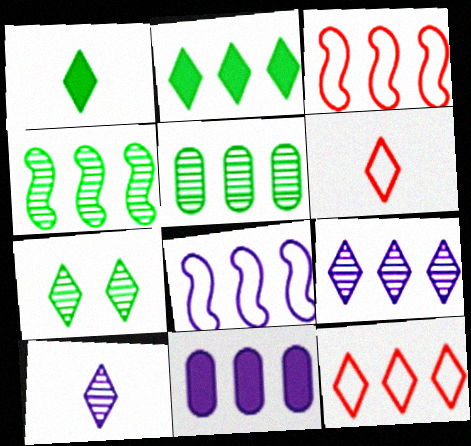[[1, 6, 10], 
[2, 9, 12], 
[4, 11, 12], 
[8, 9, 11]]